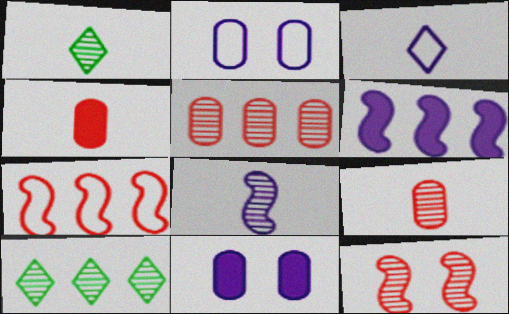[[1, 7, 11], 
[1, 8, 9]]